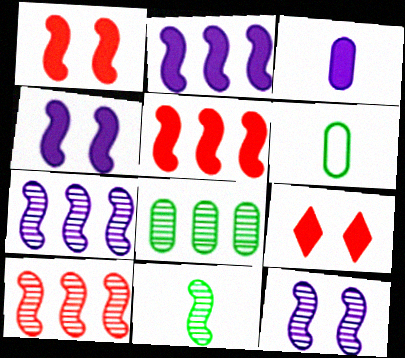[[6, 7, 9], 
[10, 11, 12]]